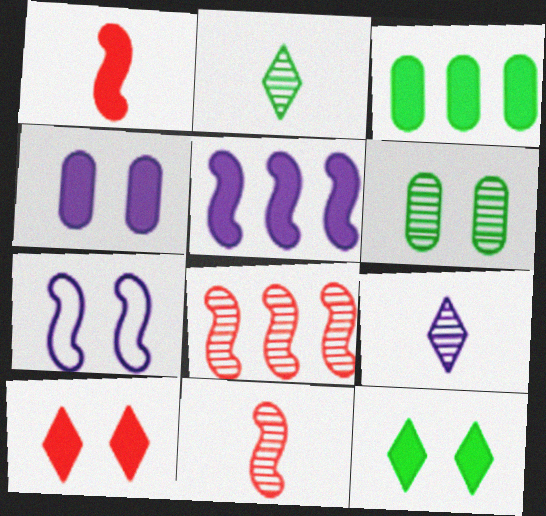[[6, 7, 10], 
[6, 8, 9]]